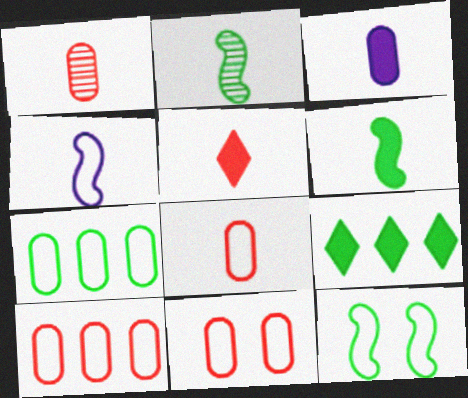[[3, 5, 6], 
[8, 10, 11]]